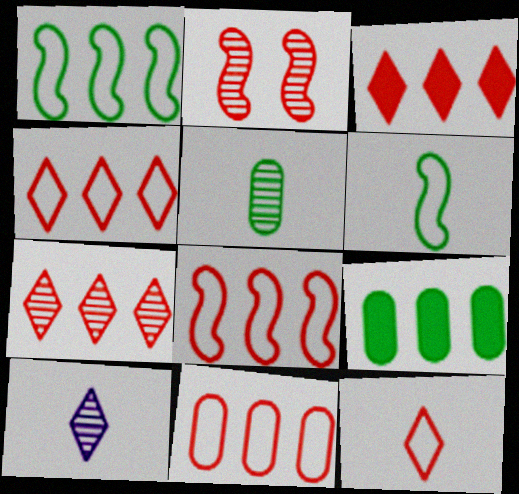[[3, 4, 7], 
[4, 8, 11]]